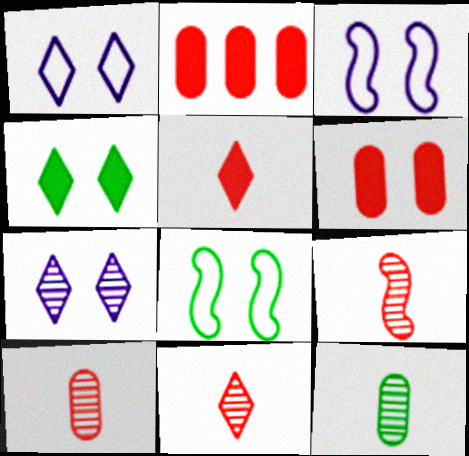[[6, 7, 8], 
[9, 10, 11]]